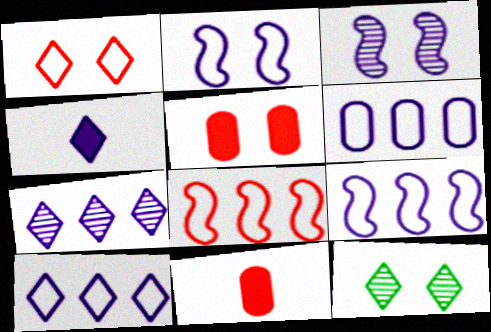[[2, 5, 12], 
[3, 4, 6], 
[6, 9, 10], 
[9, 11, 12]]